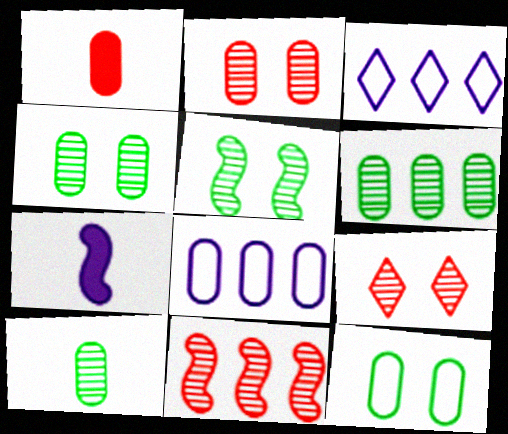[[1, 3, 5], 
[1, 4, 8], 
[4, 6, 10]]